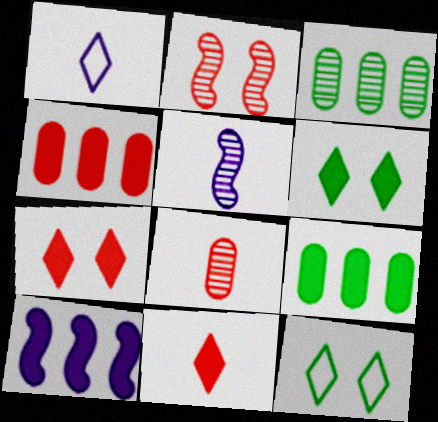[[1, 2, 9], 
[4, 5, 12], 
[8, 10, 12]]